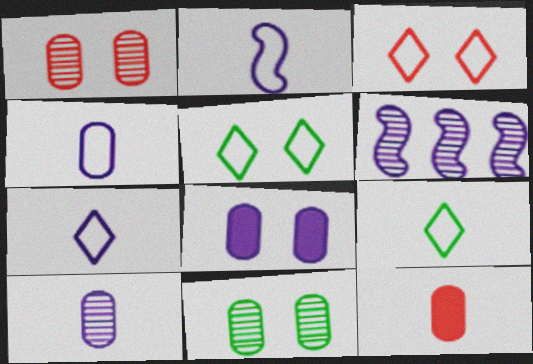[[2, 4, 7], 
[5, 6, 12], 
[6, 7, 8]]